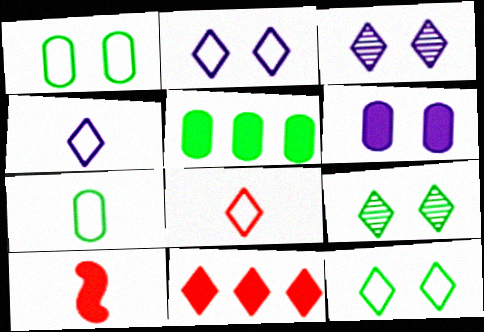[[4, 9, 11]]